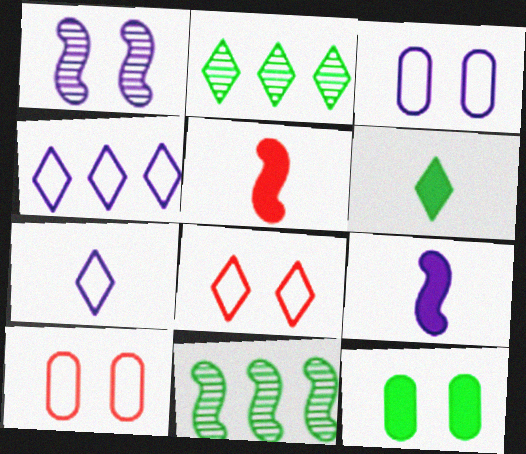[[1, 8, 12], 
[2, 3, 5], 
[2, 9, 10]]